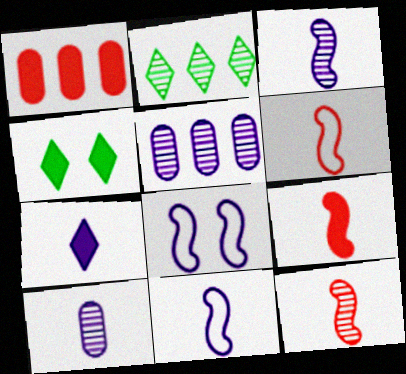[[4, 5, 6], 
[5, 7, 8], 
[6, 9, 12], 
[7, 10, 11]]